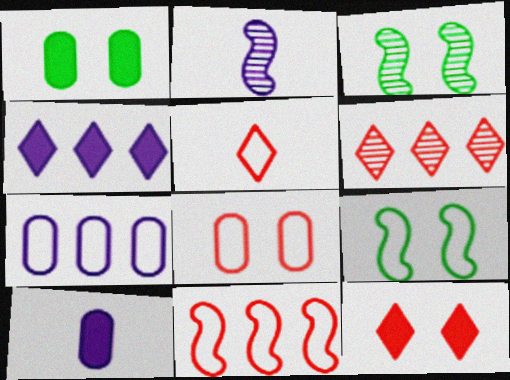[[5, 6, 12], 
[5, 7, 9], 
[5, 8, 11], 
[6, 9, 10]]